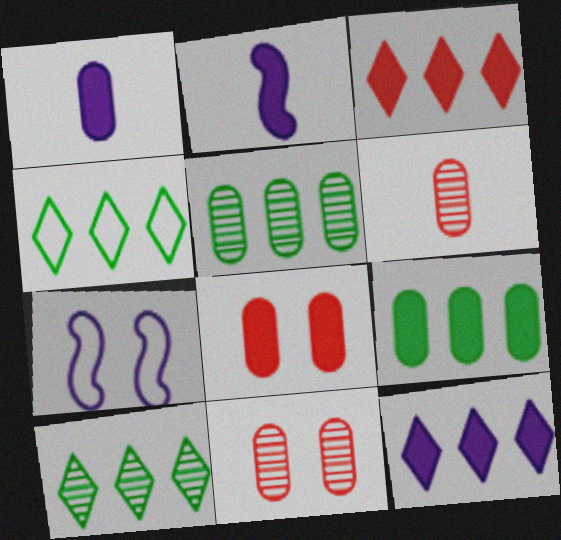[[1, 8, 9], 
[2, 4, 11]]